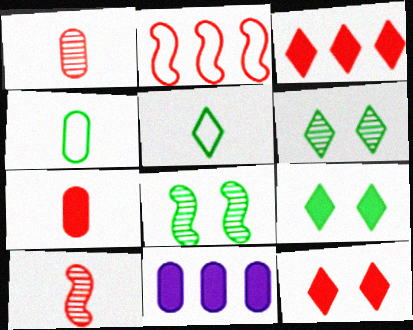[[1, 2, 12]]